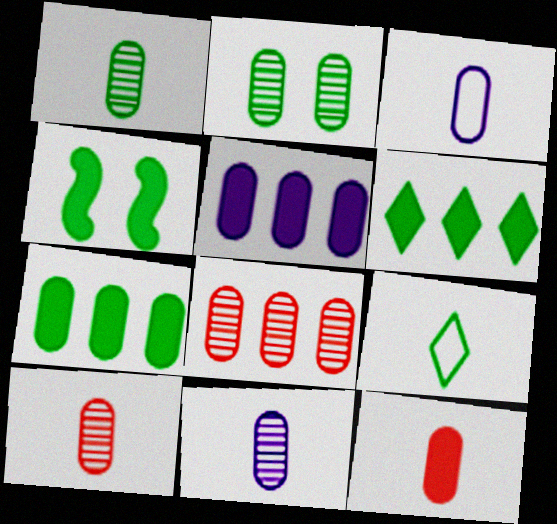[[1, 3, 12], 
[1, 10, 11], 
[2, 8, 11]]